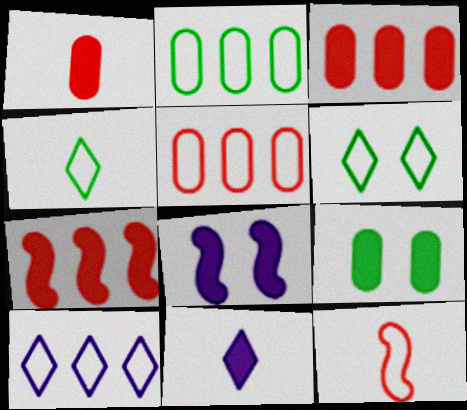[[7, 9, 11]]